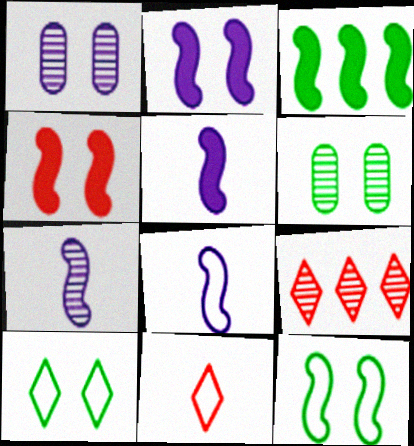[[1, 3, 11], 
[1, 4, 10], 
[3, 4, 5], 
[5, 7, 8], 
[6, 7, 9]]